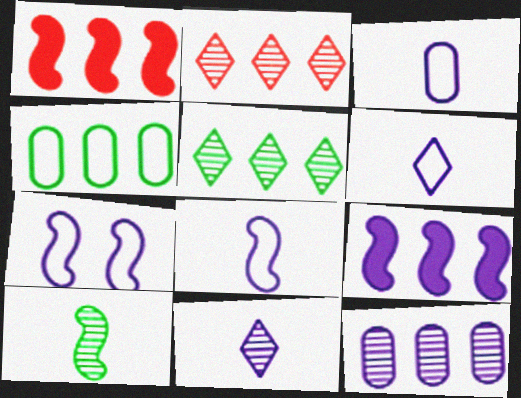[[1, 7, 10], 
[2, 4, 9], 
[3, 6, 8]]